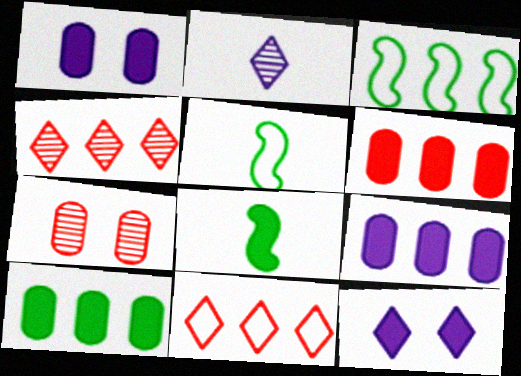[[1, 4, 5], 
[3, 4, 9], 
[6, 8, 12], 
[6, 9, 10]]